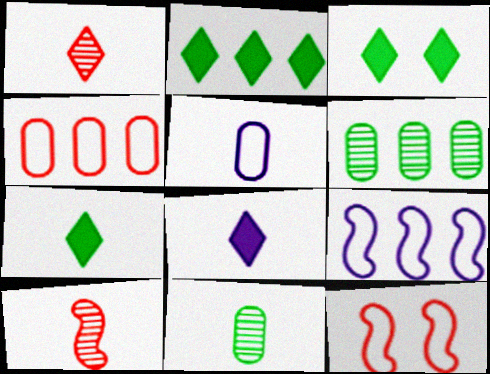[[2, 3, 7], 
[5, 7, 10], 
[6, 8, 12]]